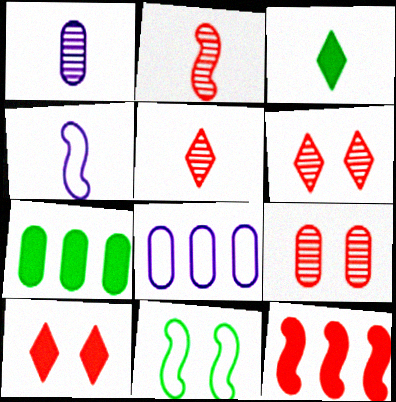[[4, 6, 7]]